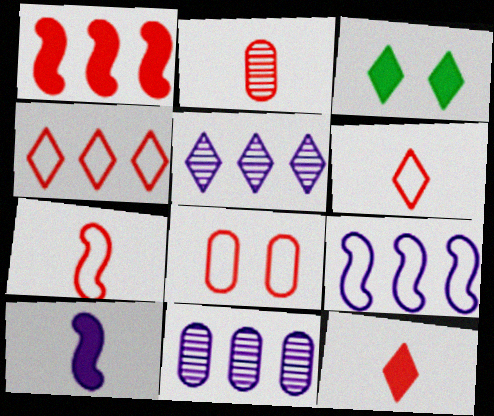[[2, 3, 9], 
[2, 7, 12], 
[3, 5, 6], 
[3, 7, 11], 
[4, 7, 8]]